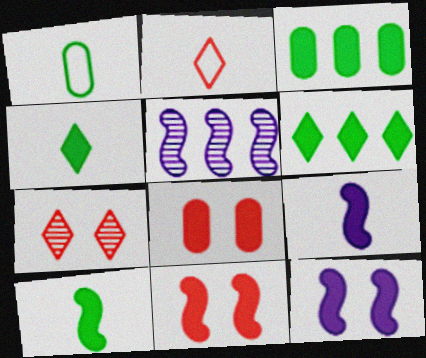[[6, 8, 9]]